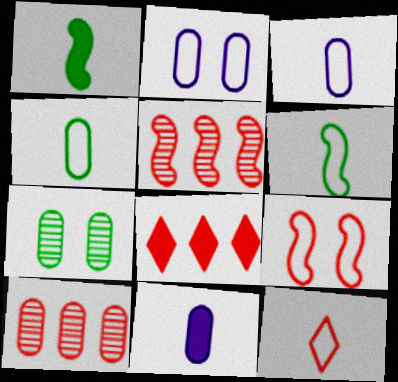[[3, 6, 12]]